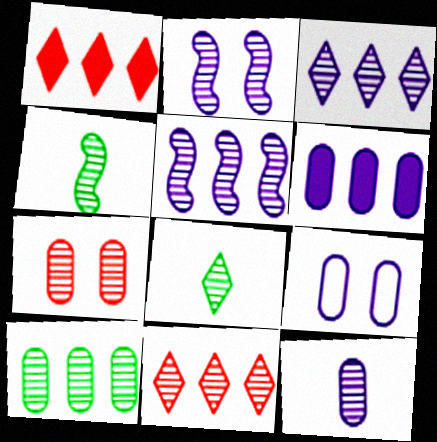[[1, 4, 9], 
[2, 3, 12], 
[3, 4, 7], 
[5, 7, 8], 
[5, 10, 11], 
[6, 9, 12], 
[7, 10, 12]]